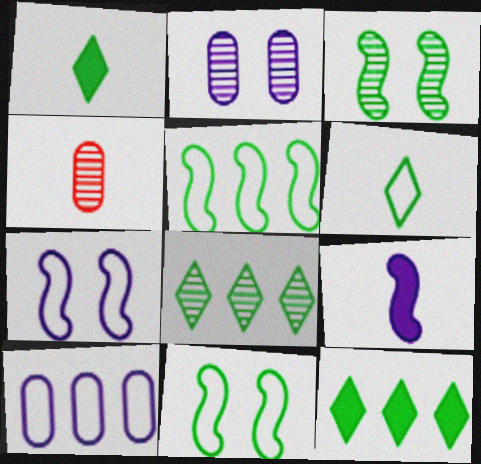[[4, 6, 9], 
[4, 7, 12]]